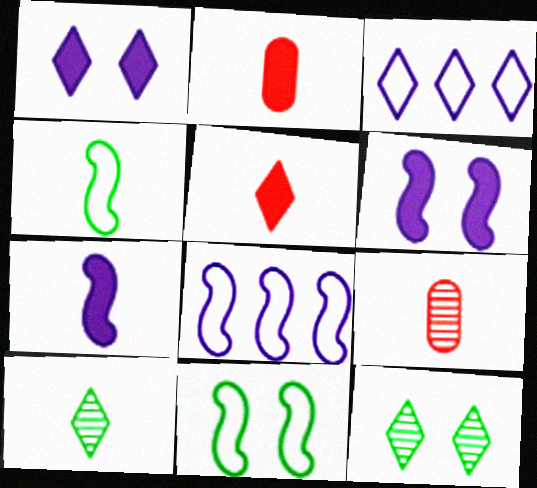[[2, 8, 12], 
[3, 5, 12]]